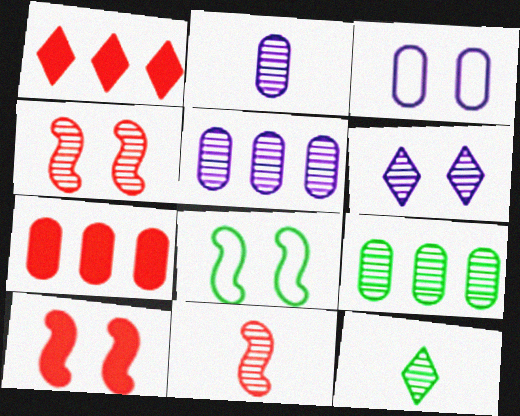[[1, 2, 8], 
[2, 11, 12], 
[4, 5, 12], 
[6, 9, 11]]